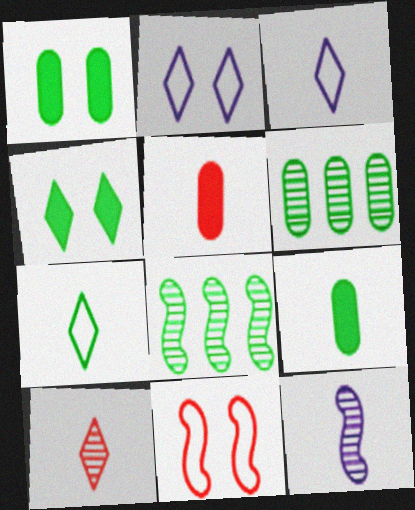[[1, 7, 8], 
[2, 5, 8], 
[5, 7, 12]]